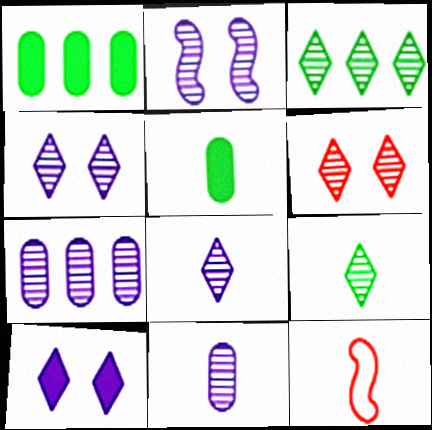[[1, 4, 12], 
[2, 7, 8], 
[3, 6, 8], 
[5, 8, 12]]